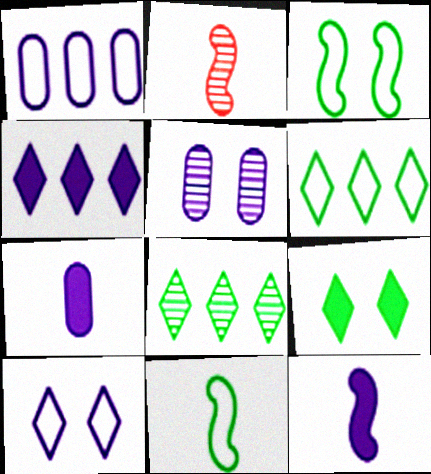[[1, 2, 9], 
[1, 5, 7], 
[2, 5, 8], 
[2, 11, 12]]